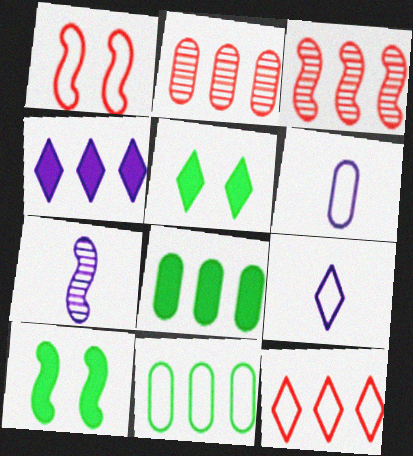[[1, 9, 11], 
[2, 9, 10], 
[3, 4, 11], 
[3, 5, 6]]